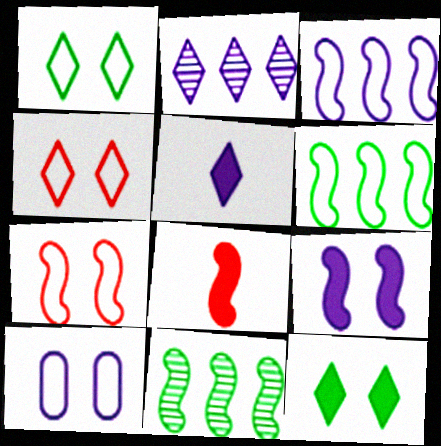[[1, 7, 10]]